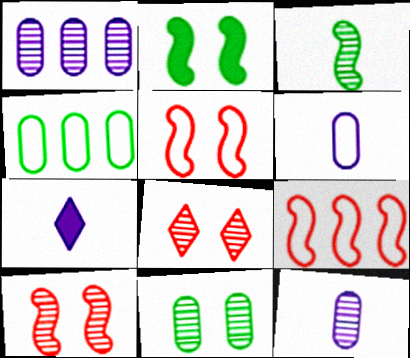[[1, 3, 8], 
[4, 7, 10], 
[7, 9, 11]]